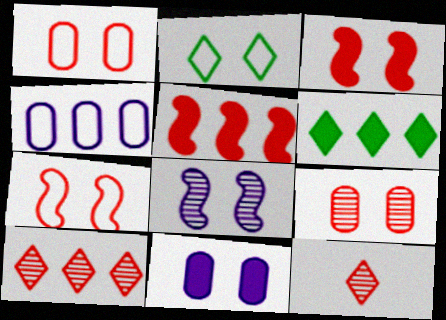[[1, 5, 12]]